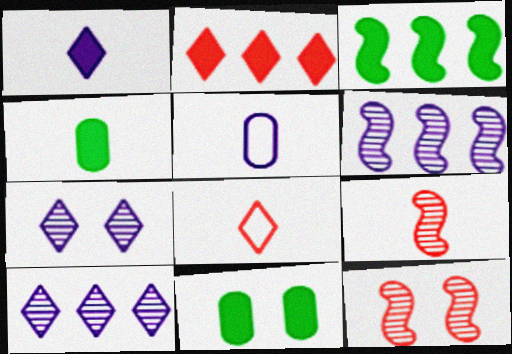[[6, 8, 11]]